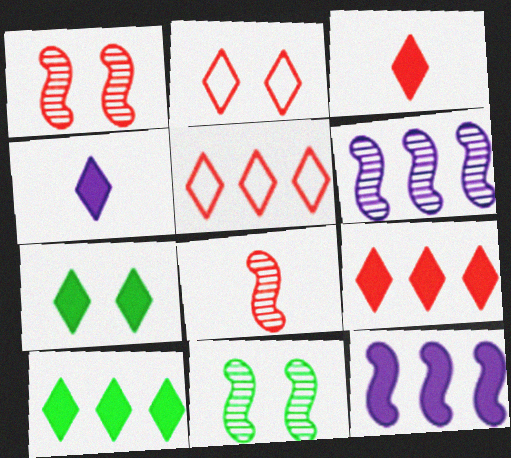[[4, 7, 9], 
[6, 8, 11]]